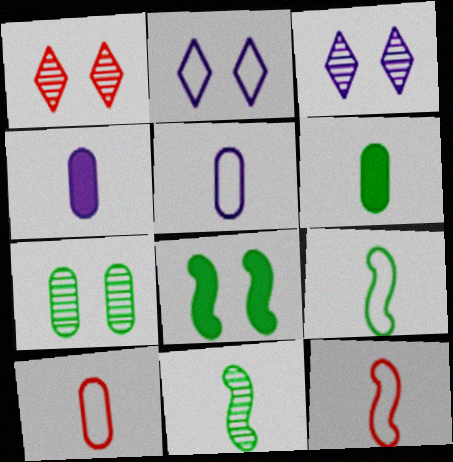[]